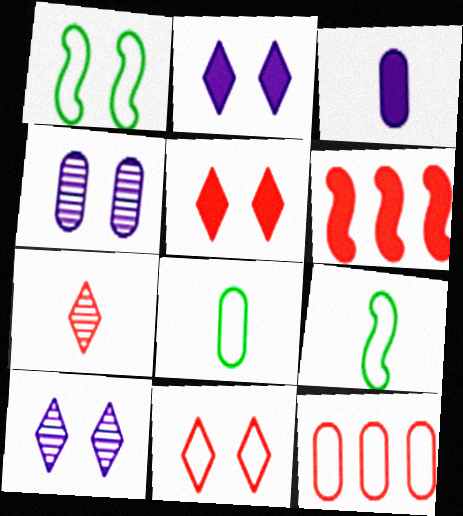[[1, 4, 5], 
[3, 7, 9], 
[6, 8, 10]]